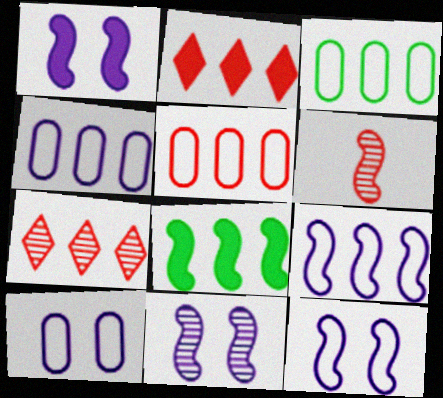[[1, 11, 12], 
[3, 4, 5], 
[4, 7, 8], 
[6, 8, 12]]